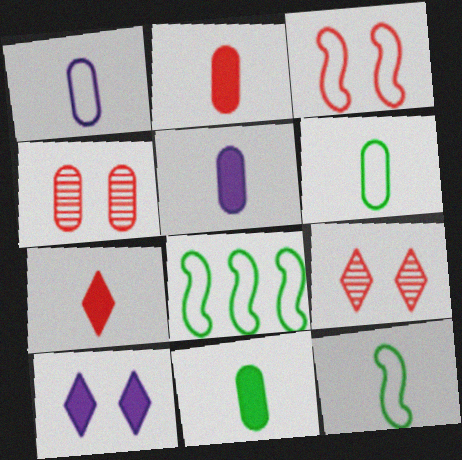[[2, 5, 11], 
[5, 8, 9]]